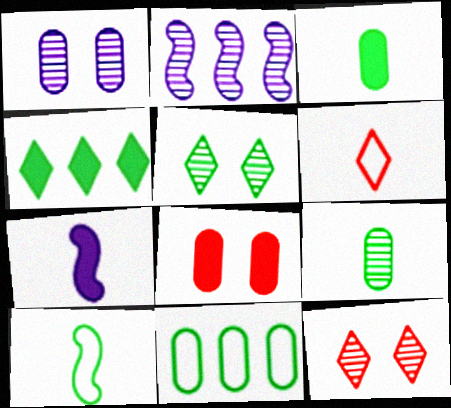[[2, 9, 12], 
[4, 7, 8], 
[6, 7, 9], 
[7, 11, 12]]